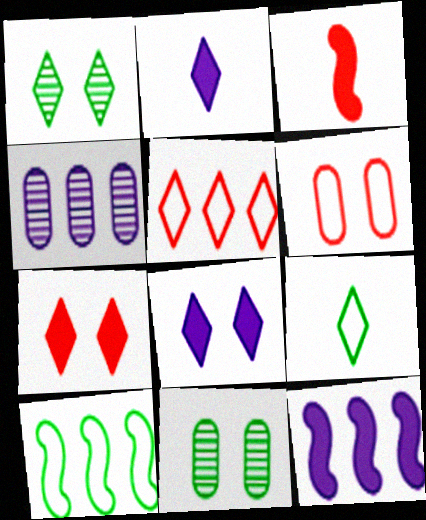[[1, 2, 5]]